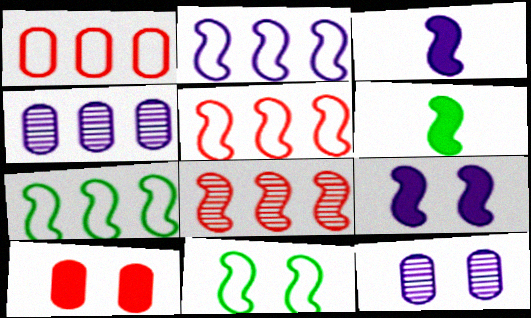[[2, 5, 7], 
[3, 8, 11]]